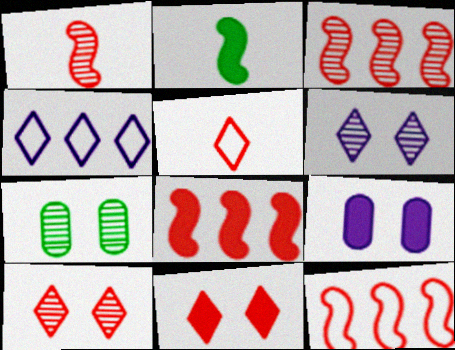[[3, 8, 12]]